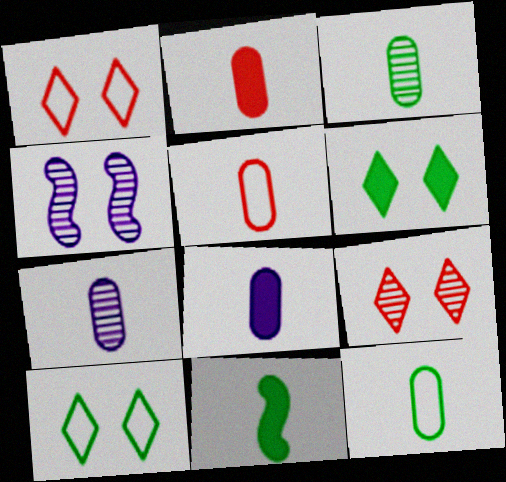[[2, 7, 12], 
[3, 5, 8]]